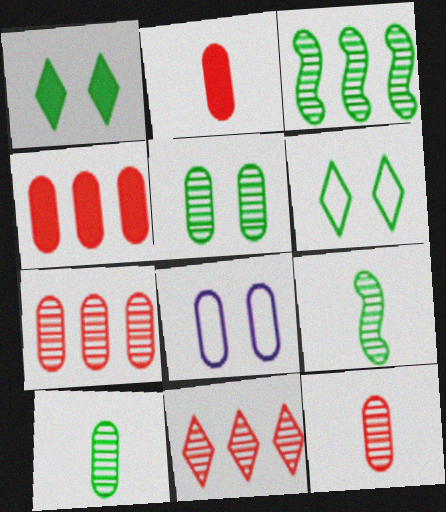[[4, 8, 10]]